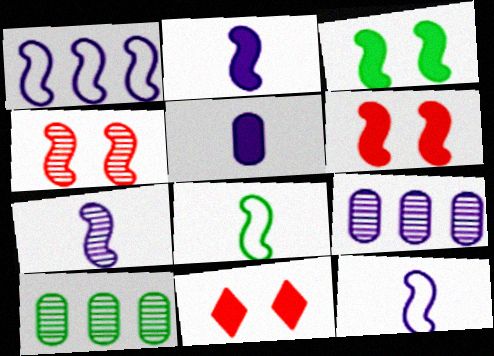[[2, 7, 12], 
[8, 9, 11], 
[10, 11, 12]]